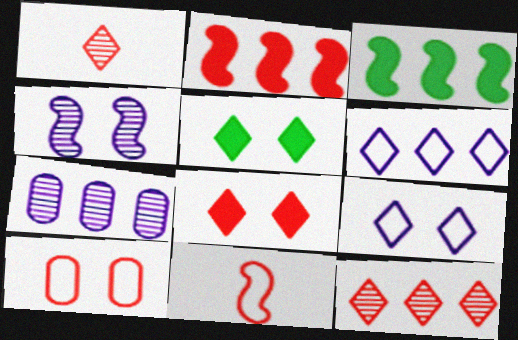[[1, 2, 10], 
[1, 5, 6], 
[3, 4, 11], 
[4, 5, 10], 
[5, 7, 11]]